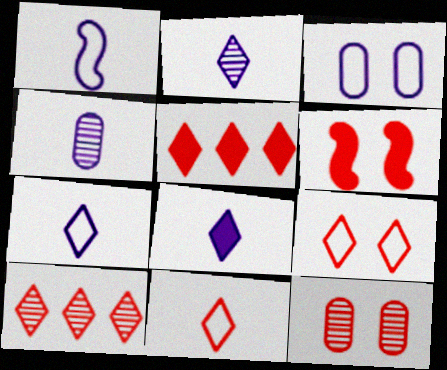[[1, 4, 8], 
[2, 7, 8], 
[6, 9, 12]]